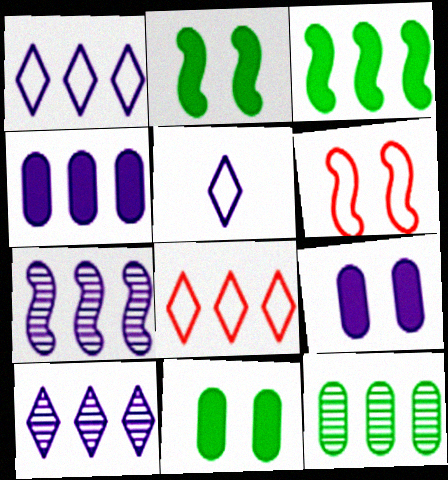[[1, 4, 7], 
[5, 7, 9]]